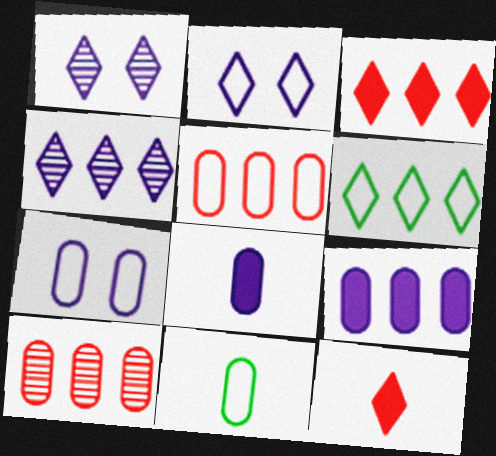[[1, 6, 12], 
[3, 4, 6], 
[5, 7, 11]]